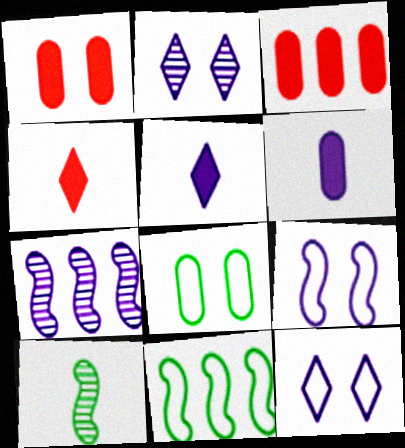[[3, 10, 12], 
[4, 7, 8], 
[6, 7, 12]]